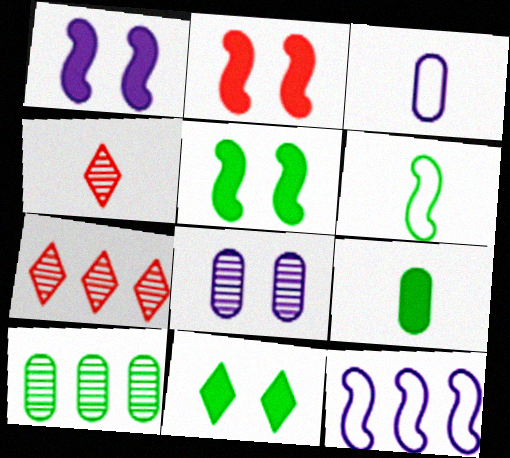[[1, 2, 5], 
[3, 5, 7], 
[6, 10, 11]]